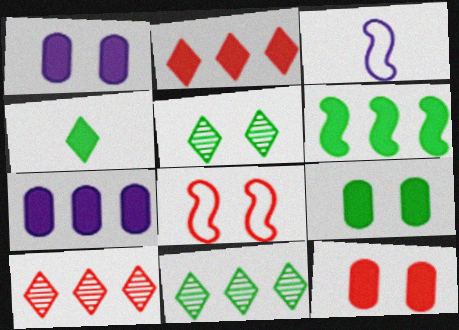[[1, 5, 8], 
[1, 9, 12], 
[2, 6, 7], 
[3, 9, 10], 
[3, 11, 12], 
[4, 6, 9]]